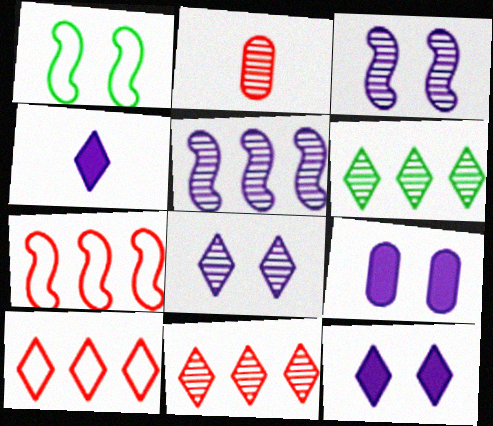[[2, 3, 6]]